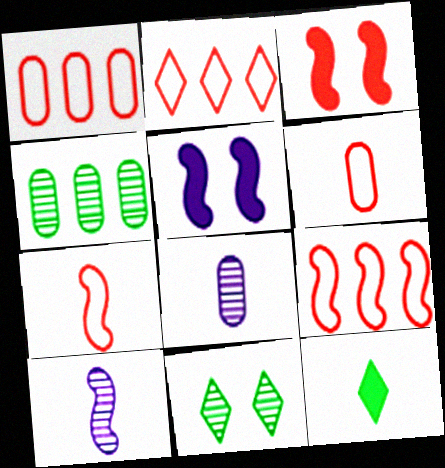[[1, 2, 9], 
[6, 10, 12], 
[7, 8, 12]]